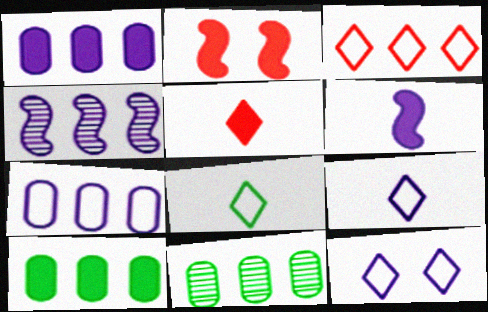[[2, 9, 11], 
[3, 4, 10], 
[3, 8, 12]]